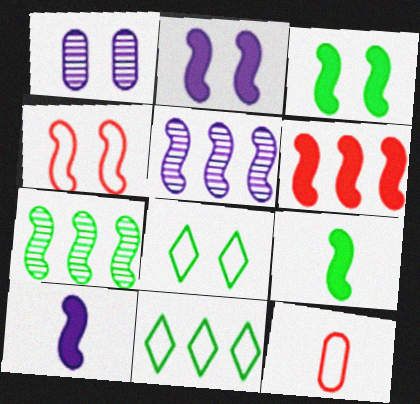[[2, 6, 9], 
[3, 6, 10], 
[4, 5, 9], 
[4, 7, 10]]